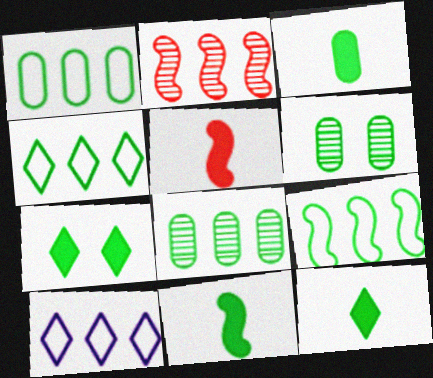[[1, 3, 6], 
[1, 4, 9], 
[3, 11, 12], 
[4, 6, 11], 
[5, 6, 10], 
[6, 9, 12]]